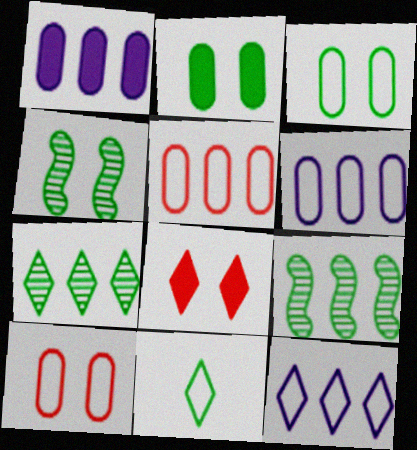[[2, 9, 11]]